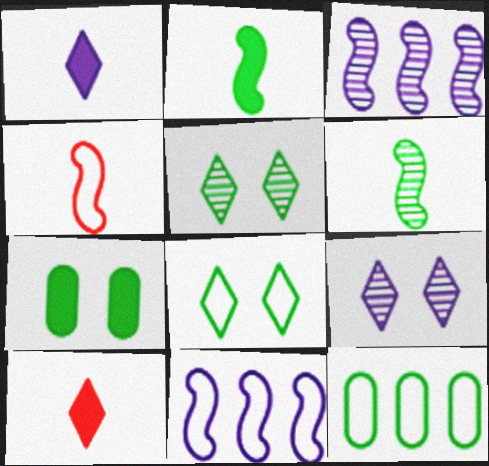[[2, 5, 12]]